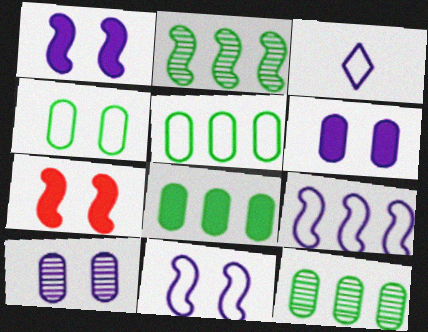[[3, 7, 12], 
[5, 8, 12]]